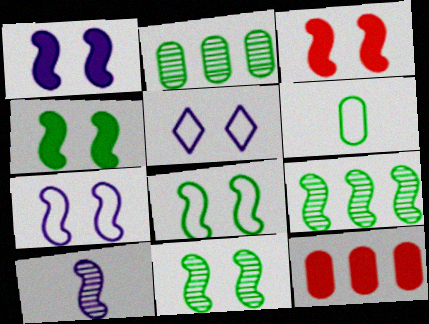[[1, 3, 4], 
[3, 7, 11], 
[4, 8, 11]]